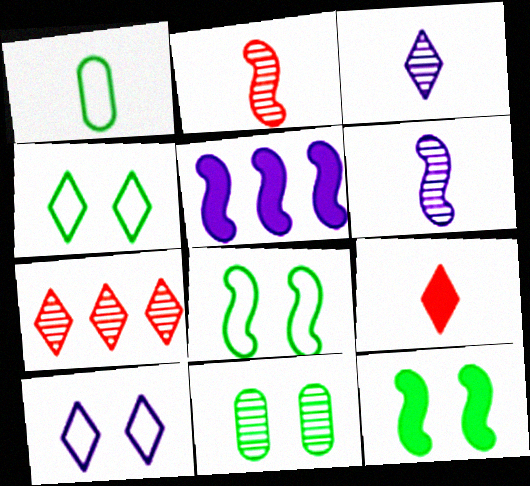[[1, 6, 9], 
[2, 5, 8], 
[4, 11, 12], 
[6, 7, 11]]